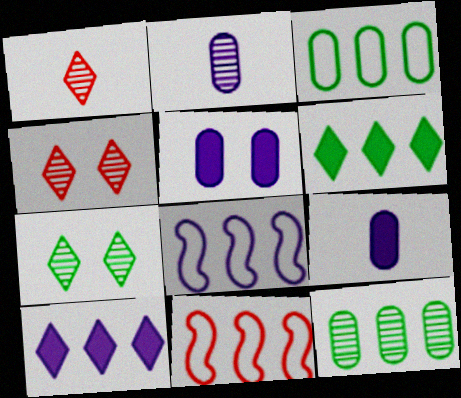[[7, 9, 11], 
[10, 11, 12]]